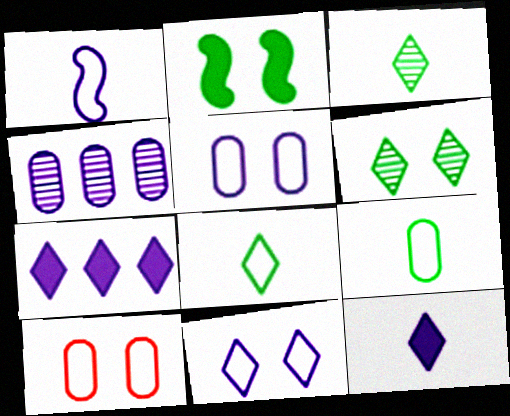[]